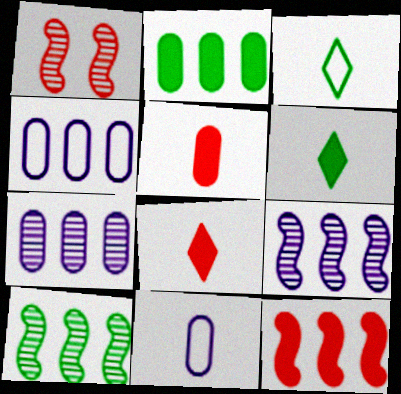[[1, 4, 6]]